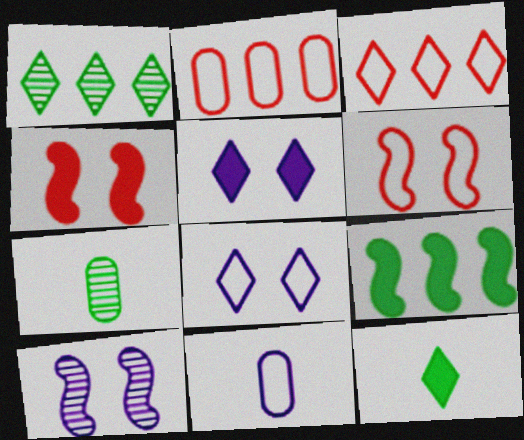[[1, 4, 11], 
[2, 10, 12]]